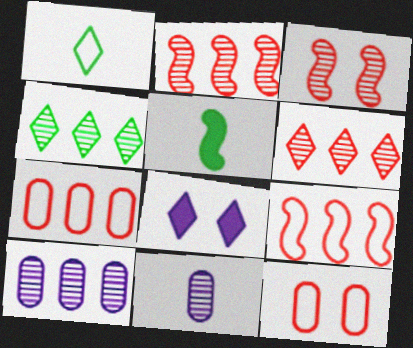[[1, 6, 8], 
[2, 4, 10], 
[3, 4, 11]]